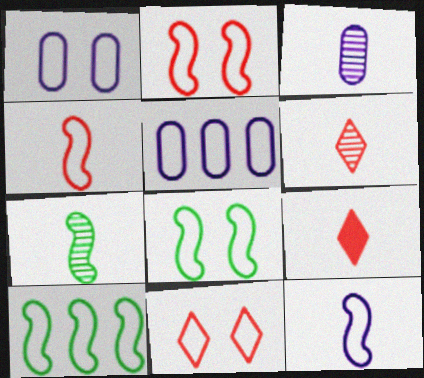[[1, 8, 11], 
[2, 10, 12], 
[3, 6, 7]]